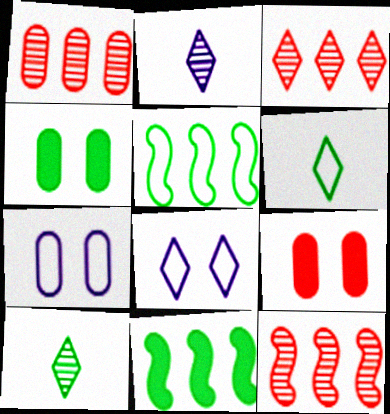[[1, 3, 12], 
[2, 5, 9], 
[4, 5, 10]]